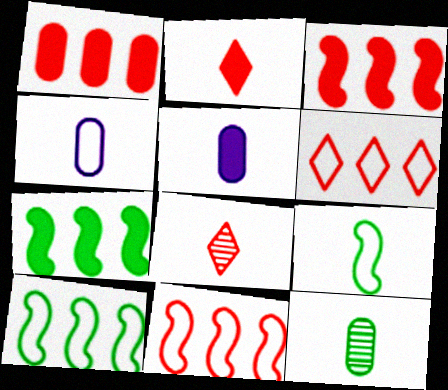[[5, 8, 9]]